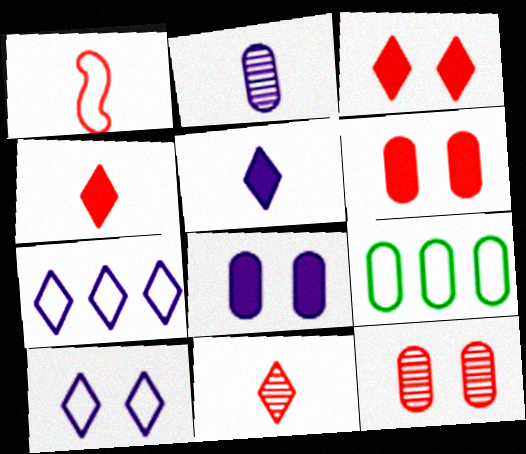[[1, 9, 10], 
[2, 6, 9]]